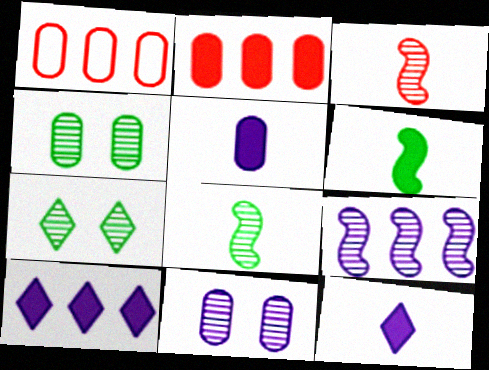[[1, 4, 5]]